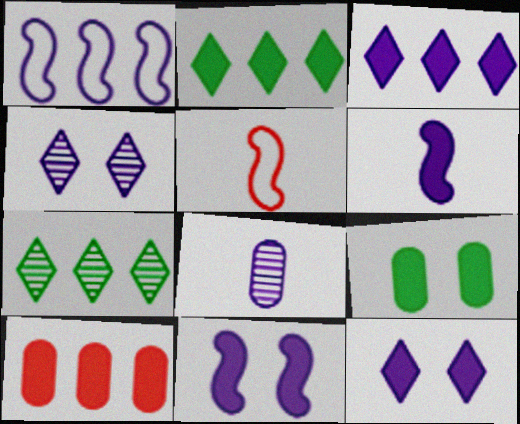[[1, 7, 10], 
[1, 8, 12]]